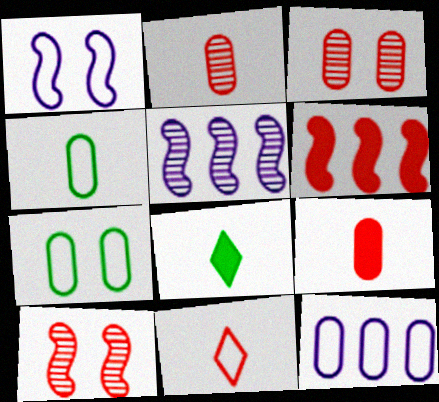[[3, 6, 11], 
[8, 10, 12]]